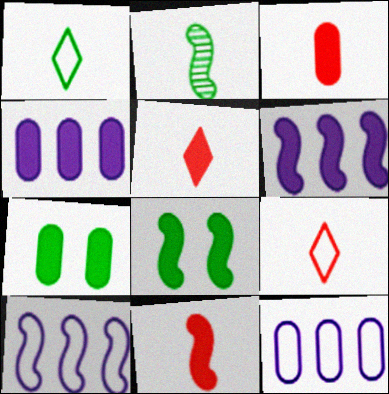[[3, 4, 7], 
[3, 5, 11], 
[4, 5, 8], 
[5, 6, 7], 
[6, 8, 11]]